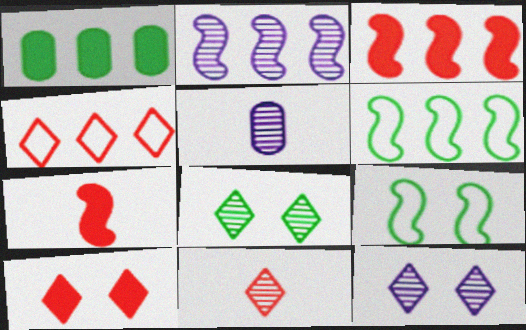[[1, 2, 4], 
[2, 3, 6], 
[2, 5, 12], 
[2, 7, 9], 
[4, 10, 11], 
[5, 6, 10]]